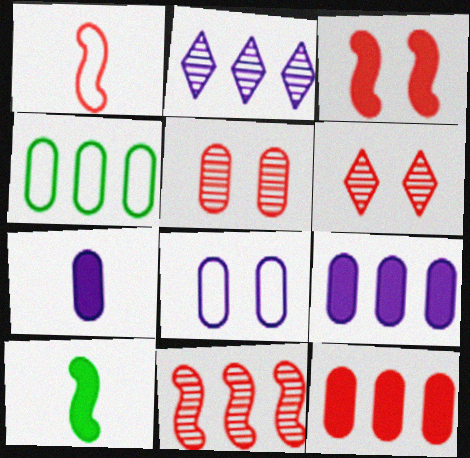[[1, 3, 11], 
[1, 6, 12], 
[4, 5, 7]]